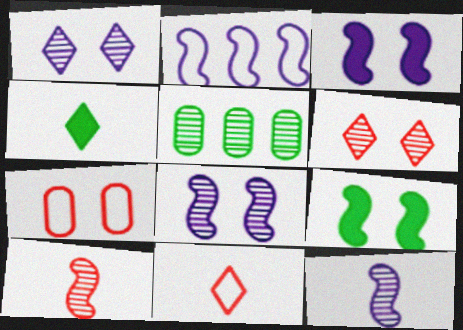[[1, 5, 10], 
[1, 7, 9], 
[2, 3, 12], 
[2, 9, 10], 
[3, 5, 11], 
[5, 6, 12]]